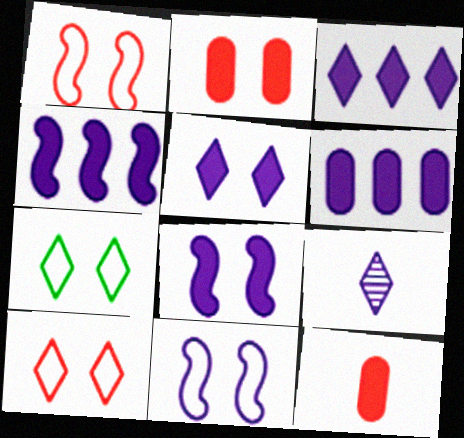[[3, 4, 6], 
[6, 9, 11]]